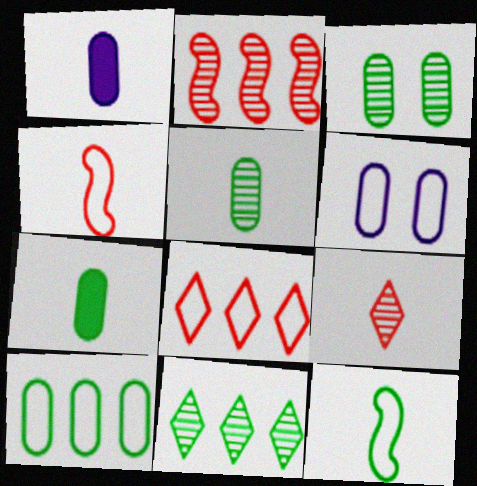[[1, 9, 12], 
[3, 7, 10], 
[6, 8, 12]]